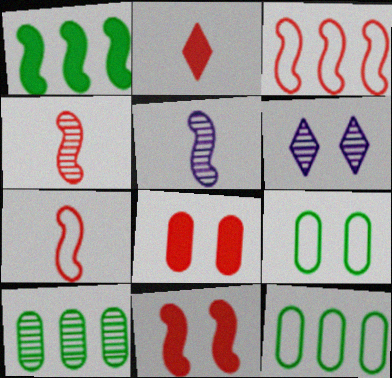[[3, 4, 11], 
[4, 6, 10], 
[6, 9, 11]]